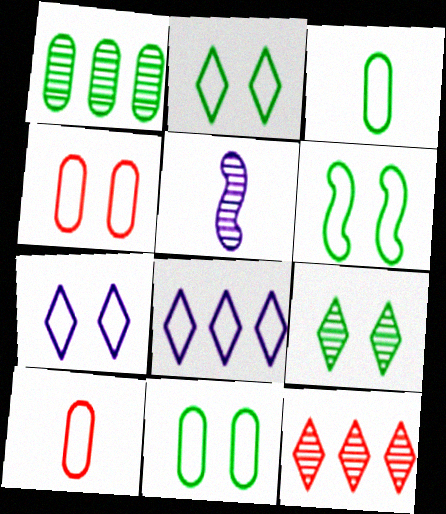[[2, 6, 11], 
[4, 6, 7], 
[6, 8, 10]]